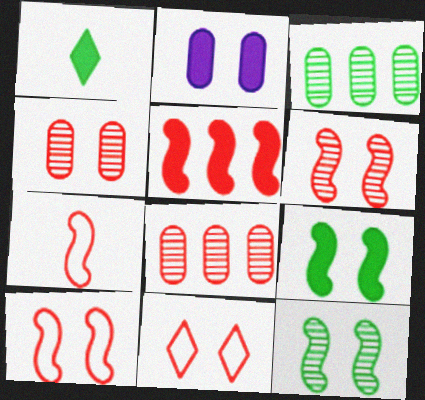[[1, 2, 5], 
[2, 11, 12], 
[5, 6, 7]]